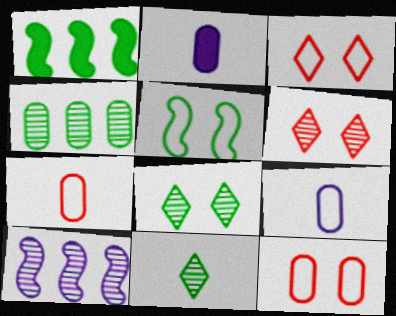[[1, 6, 9], 
[2, 4, 12]]